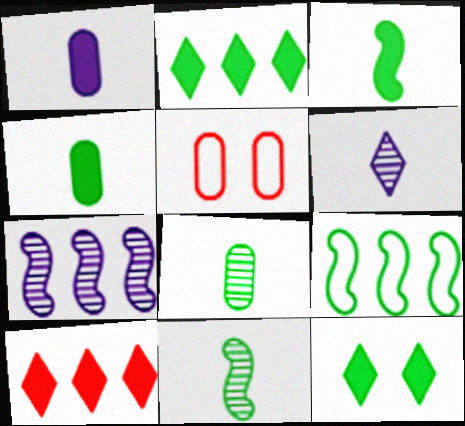[[8, 9, 12]]